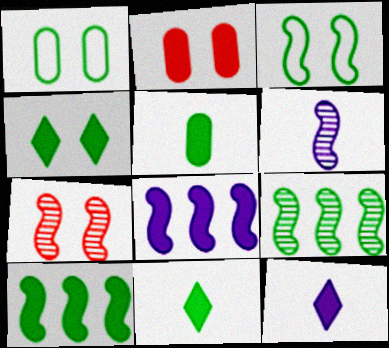[[1, 9, 11], 
[2, 8, 11], 
[2, 10, 12], 
[4, 5, 10], 
[6, 7, 9]]